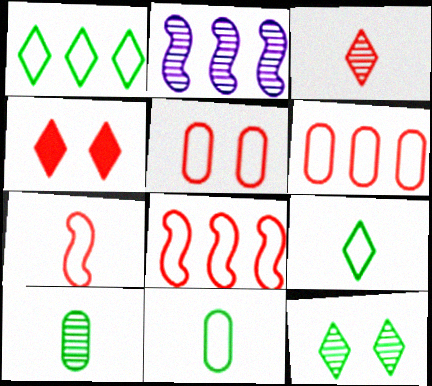[[2, 4, 11]]